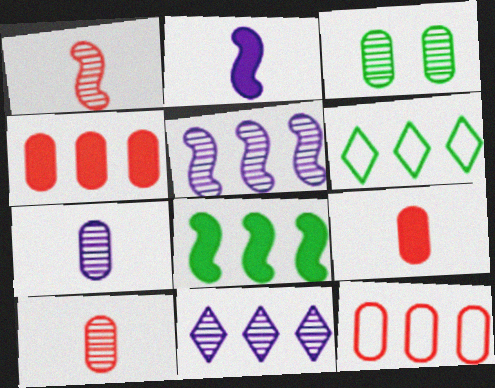[[1, 3, 11], 
[4, 5, 6], 
[8, 11, 12]]